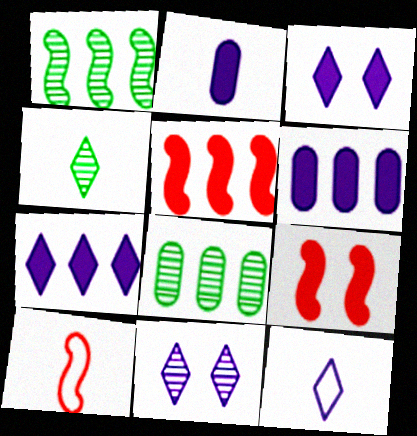[[2, 4, 10], 
[3, 8, 10], 
[7, 11, 12], 
[8, 9, 12]]